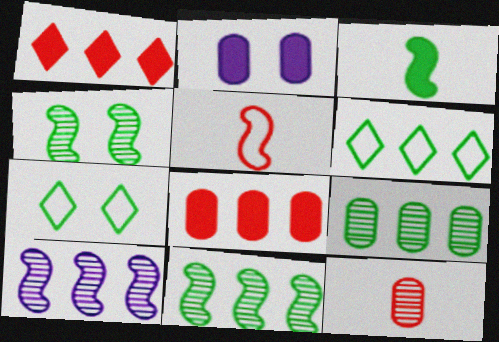[[1, 2, 3], 
[3, 7, 9], 
[6, 8, 10]]